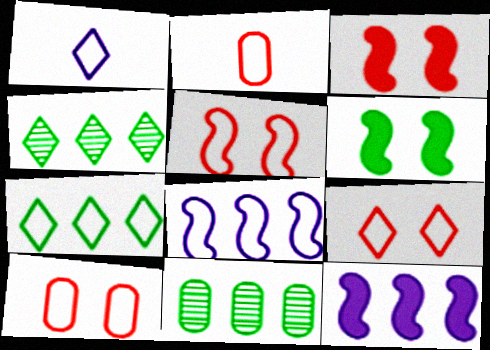[[1, 3, 11], 
[1, 7, 9], 
[5, 9, 10]]